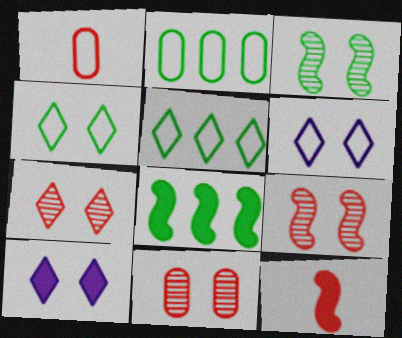[[4, 7, 10], 
[7, 9, 11]]